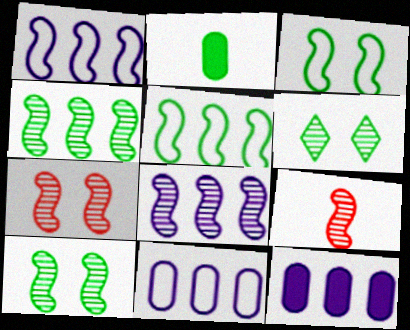[[2, 5, 6], 
[8, 9, 10]]